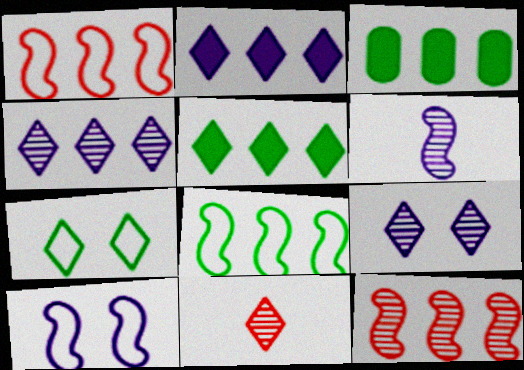[[1, 3, 4], 
[2, 7, 11], 
[3, 10, 11]]